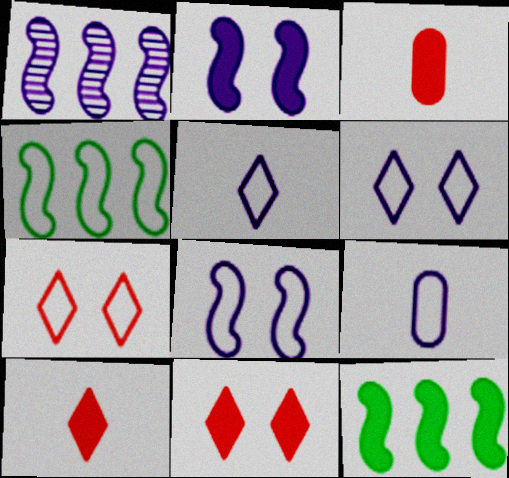[[4, 7, 9]]